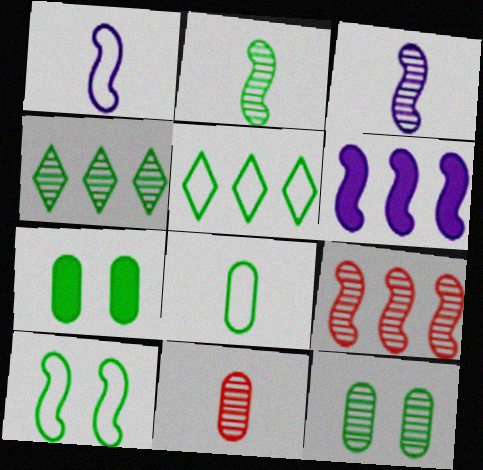[[2, 4, 12], 
[2, 5, 7], 
[5, 8, 10]]